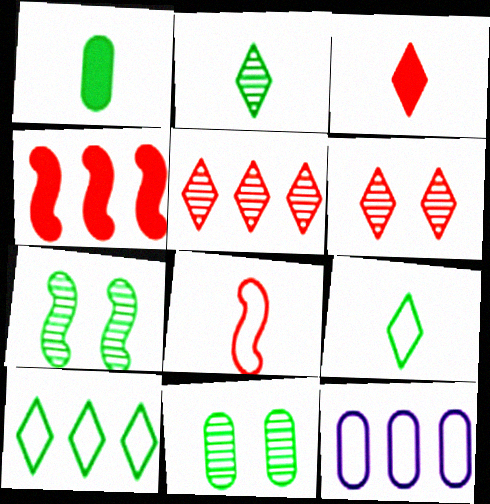[[1, 7, 10], 
[3, 7, 12]]